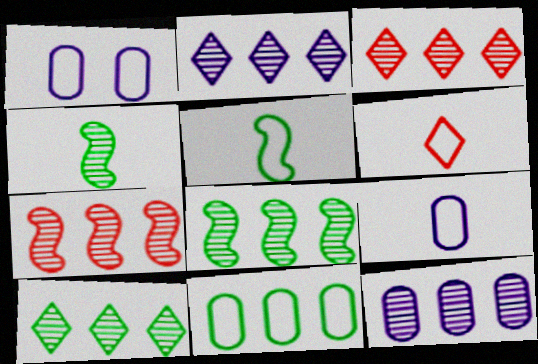[[2, 3, 10], 
[3, 8, 12], 
[5, 6, 9], 
[7, 10, 12]]